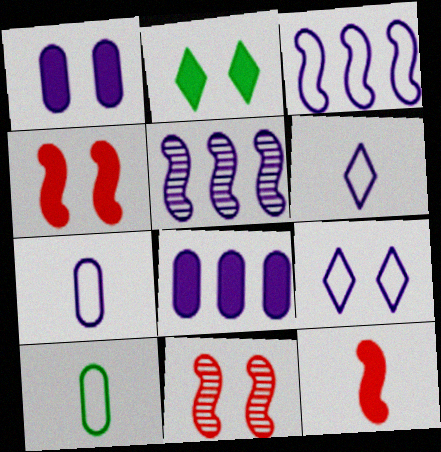[[1, 2, 4], 
[1, 5, 6], 
[2, 8, 12], 
[3, 7, 9]]